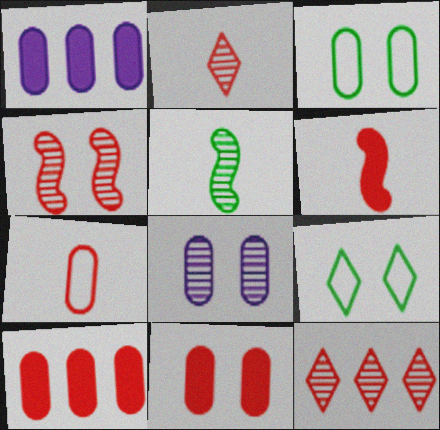[[2, 6, 7], 
[3, 8, 11], 
[5, 8, 12]]